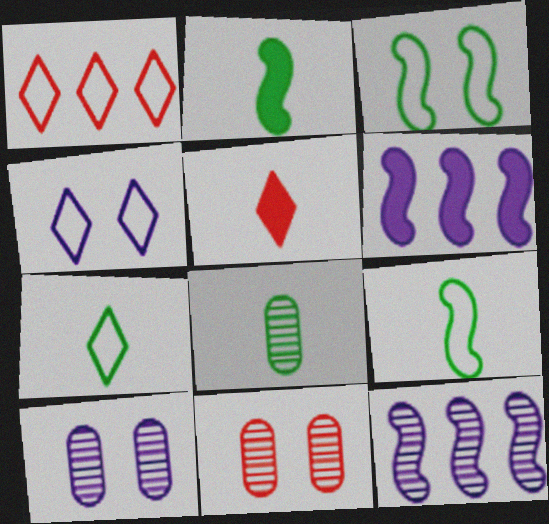[[1, 2, 10], 
[1, 4, 7], 
[2, 7, 8], 
[6, 7, 11]]